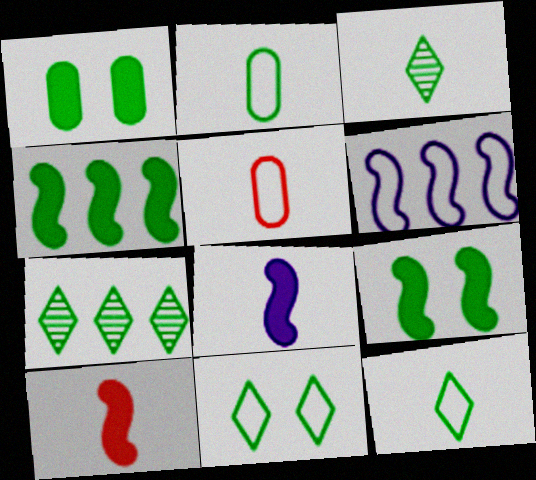[[2, 7, 9], 
[3, 5, 8], 
[5, 6, 11]]